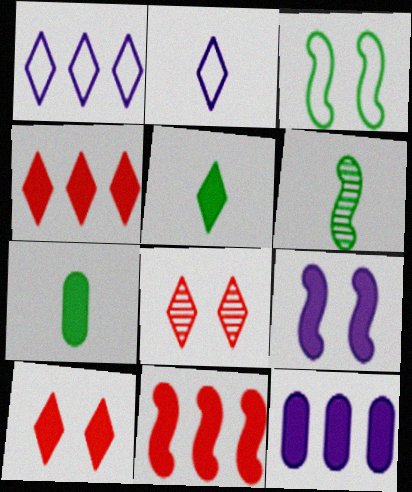[[1, 5, 8], 
[4, 7, 9]]